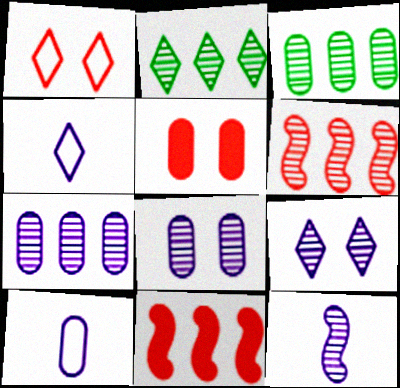[[2, 6, 7], 
[3, 5, 10], 
[7, 9, 12]]